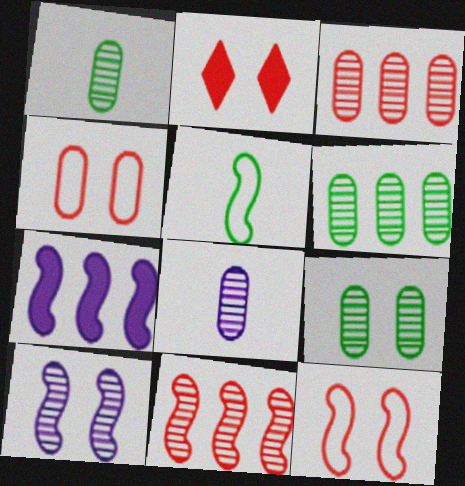[[1, 6, 9], 
[3, 8, 9]]